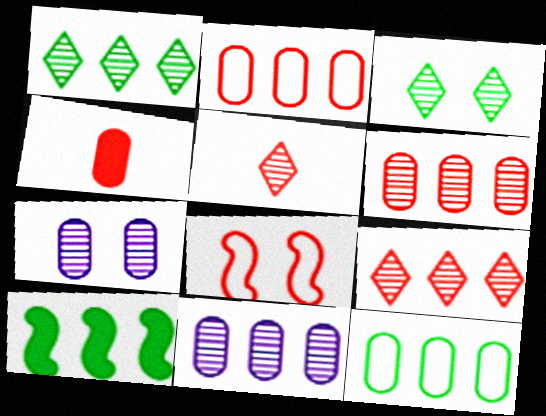[[1, 10, 12], 
[4, 7, 12], 
[4, 8, 9]]